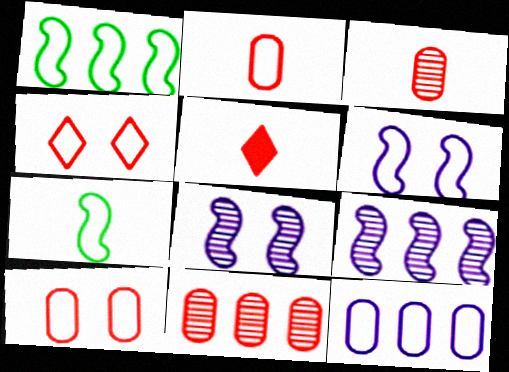[[4, 7, 12]]